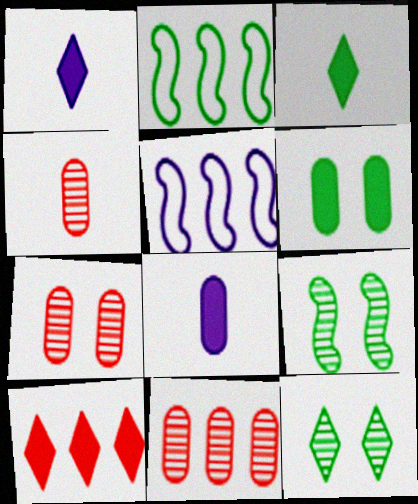[[1, 2, 7], 
[3, 5, 7], 
[4, 7, 11]]